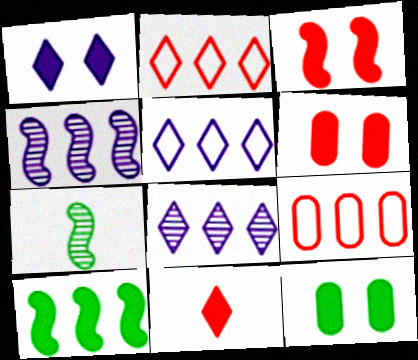[[1, 3, 12], 
[1, 7, 9], 
[5, 6, 7], 
[8, 9, 10]]